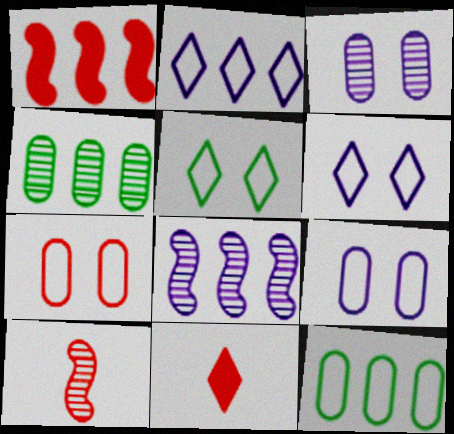[[1, 2, 4]]